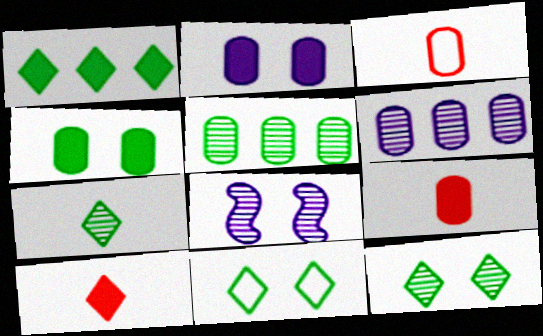[[1, 3, 8], 
[1, 7, 11], 
[2, 3, 5], 
[3, 4, 6]]